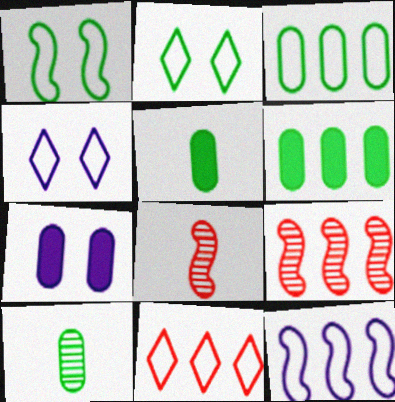[[3, 11, 12], 
[4, 5, 9], 
[4, 6, 8]]